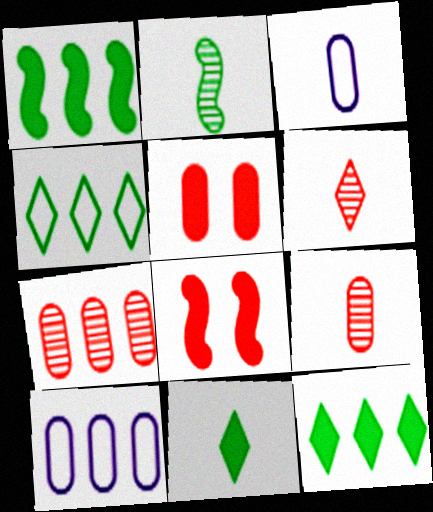[]